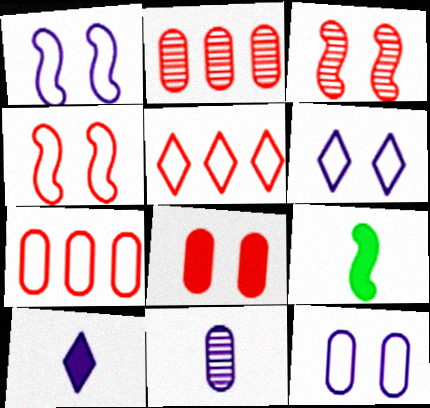[[1, 6, 12], 
[2, 6, 9]]